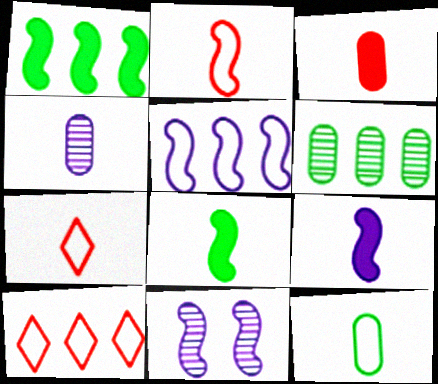[[1, 2, 11], 
[3, 4, 12], 
[4, 7, 8], 
[5, 9, 11]]